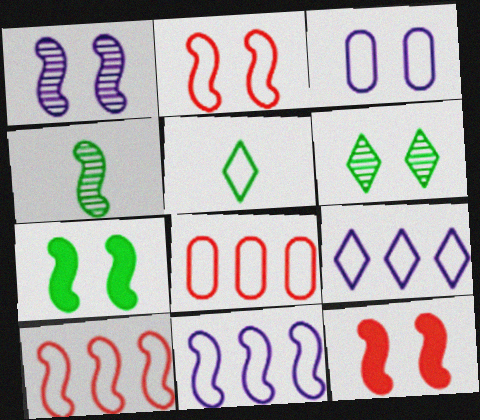[[1, 2, 7], 
[3, 5, 10], 
[3, 6, 12], 
[4, 11, 12]]